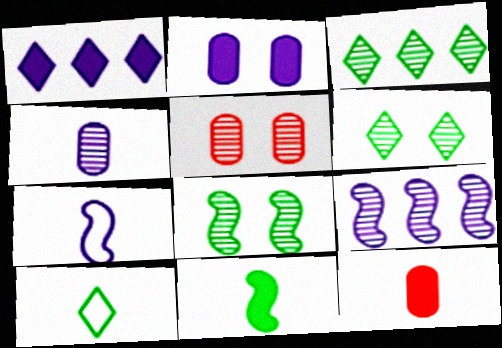[]